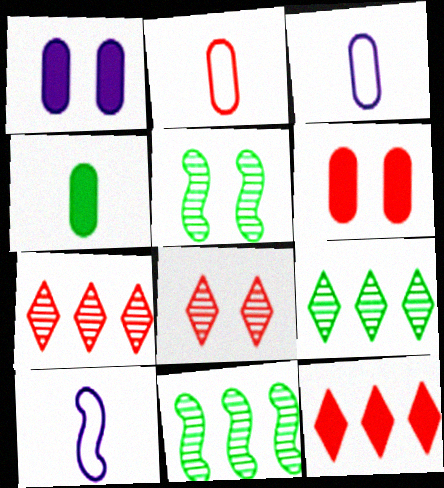[[3, 5, 12], 
[6, 9, 10]]